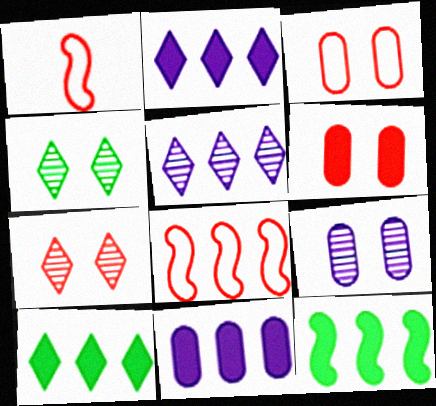[[1, 4, 11], 
[1, 9, 10]]